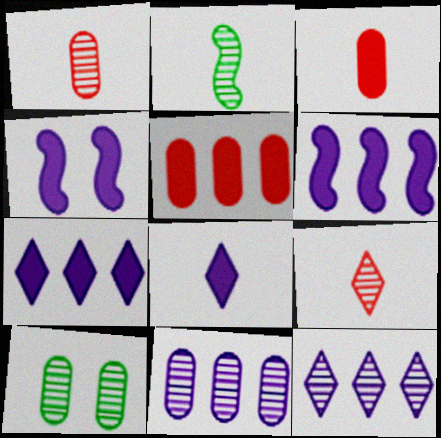[[1, 10, 11]]